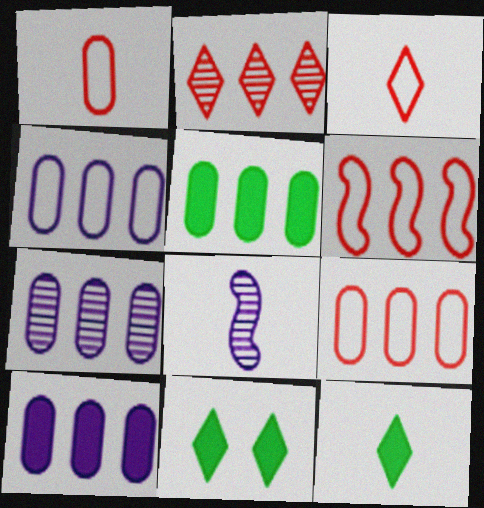[[1, 8, 12], 
[4, 7, 10], 
[5, 7, 9], 
[8, 9, 11]]